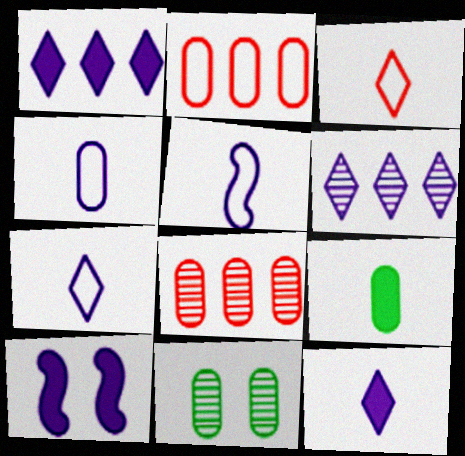[[4, 5, 7], 
[4, 6, 10]]